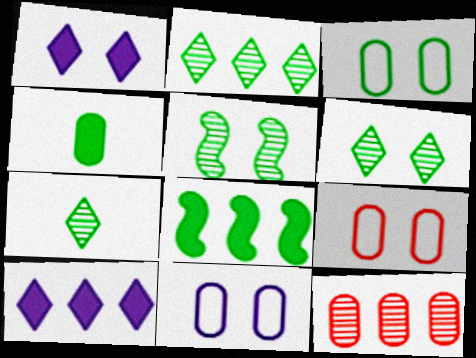[[1, 5, 9], 
[2, 6, 7], 
[3, 7, 8], 
[3, 9, 11], 
[4, 11, 12]]